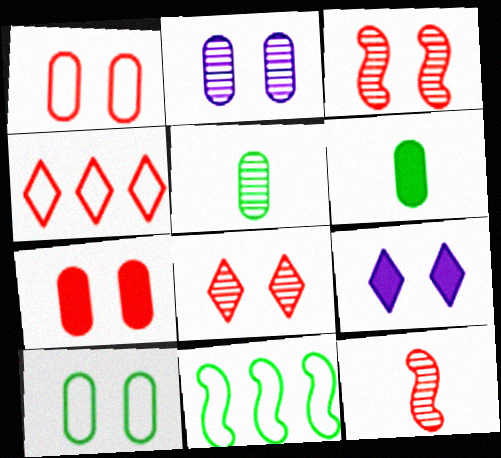[[2, 7, 10], 
[3, 9, 10], 
[4, 7, 12]]